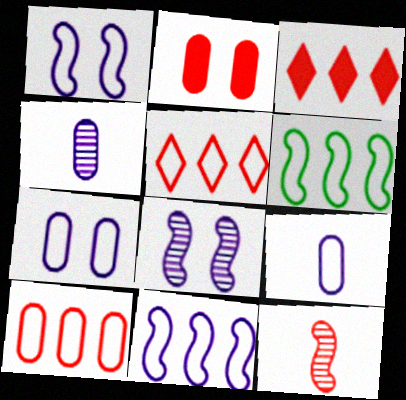[[2, 5, 12]]